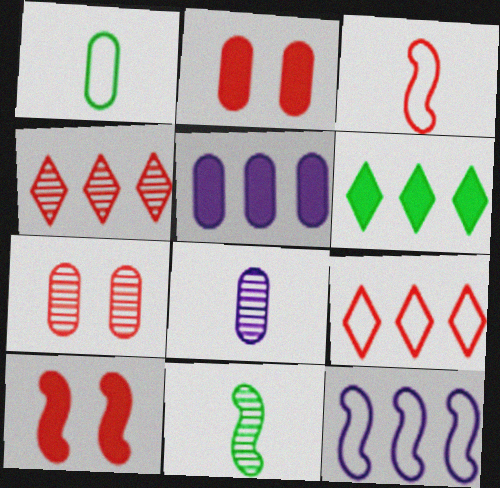[[1, 5, 7], 
[2, 3, 4], 
[10, 11, 12]]